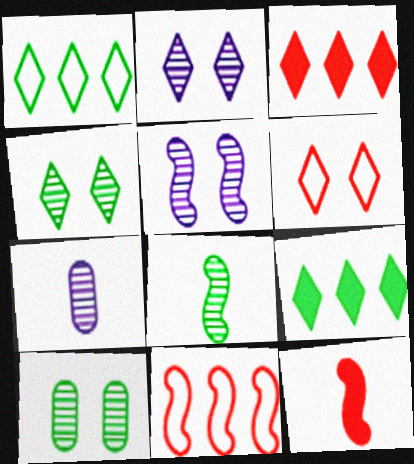[]